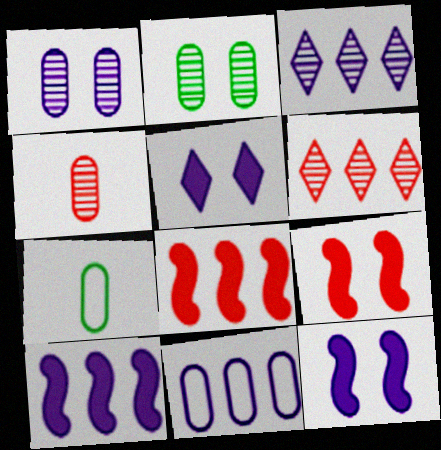[[3, 7, 9], 
[3, 10, 11], 
[6, 7, 12]]